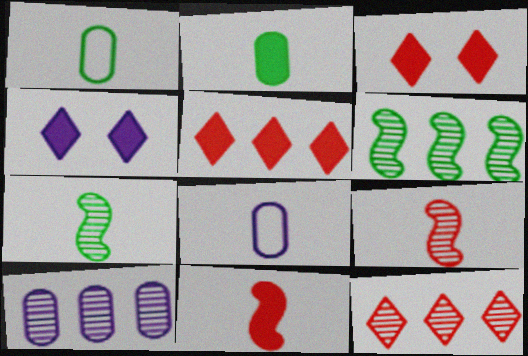[[3, 6, 8], 
[6, 10, 12]]